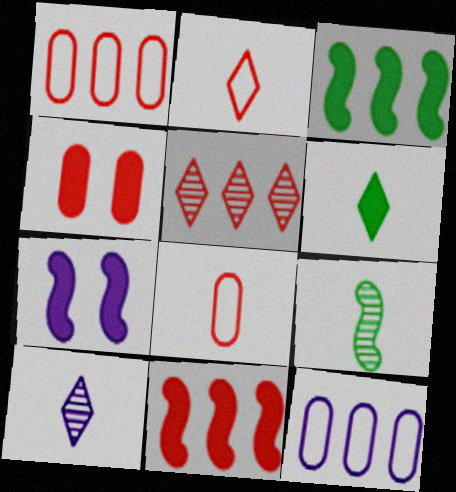[[1, 5, 11], 
[2, 6, 10], 
[3, 5, 12], 
[7, 10, 12]]